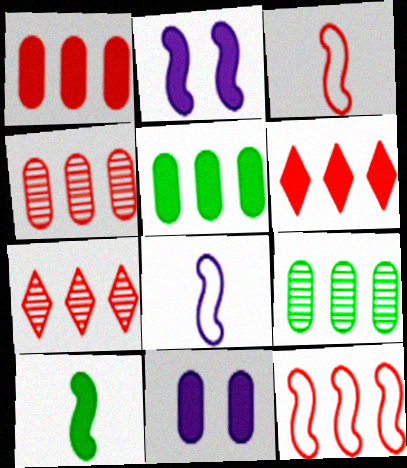[[1, 7, 12], 
[4, 6, 12], 
[6, 10, 11]]